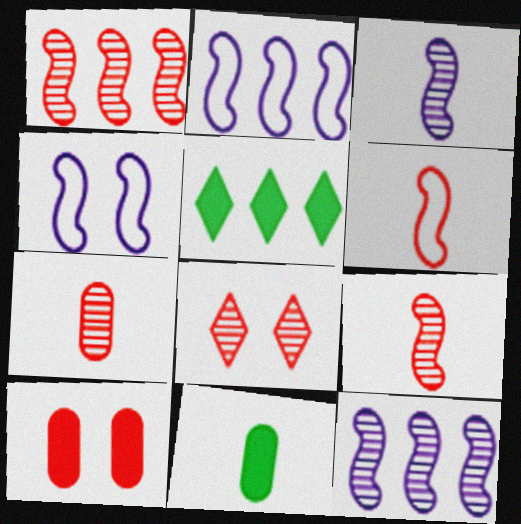[[1, 7, 8], 
[2, 8, 11], 
[4, 5, 7]]